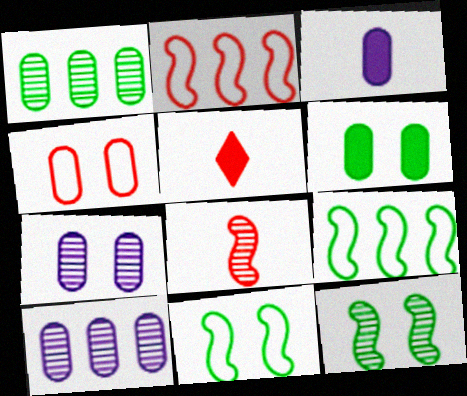[[1, 3, 4], 
[4, 6, 7], 
[5, 7, 9], 
[5, 10, 11]]